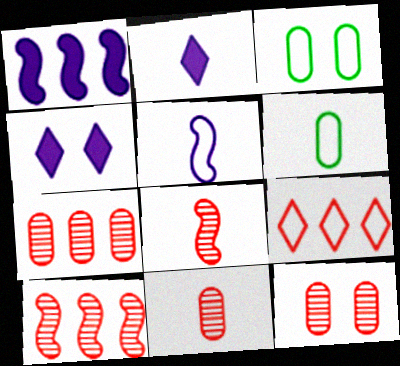[[2, 3, 10], 
[2, 6, 8], 
[3, 5, 9], 
[4, 6, 10], 
[7, 11, 12]]